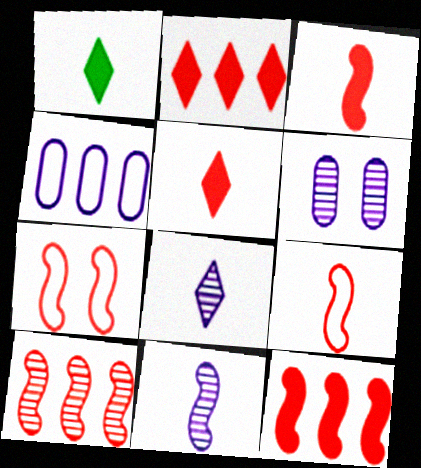[[3, 7, 10]]